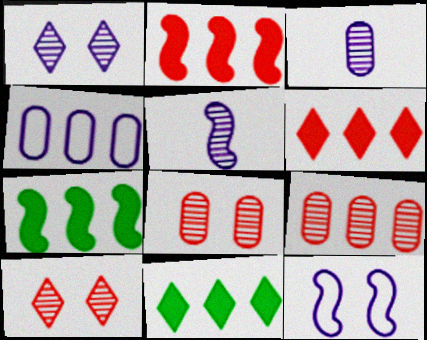[]